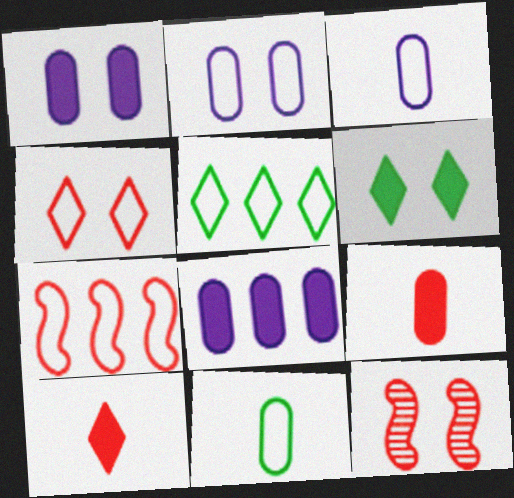[[2, 6, 12]]